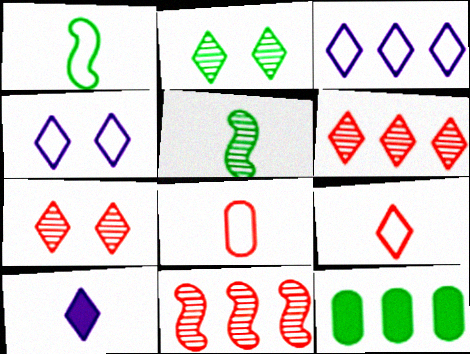[[1, 2, 12], 
[3, 11, 12], 
[5, 8, 10]]